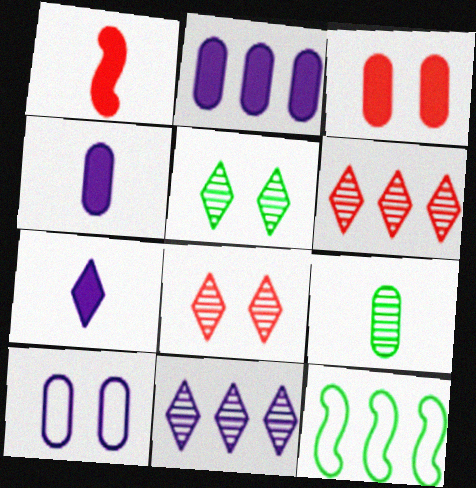[[2, 6, 12], 
[4, 8, 12]]